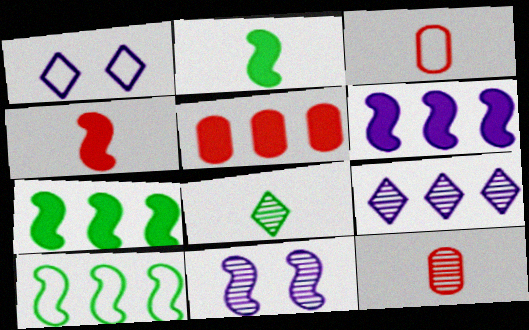[[1, 3, 10], 
[1, 7, 12], 
[4, 10, 11], 
[5, 9, 10]]